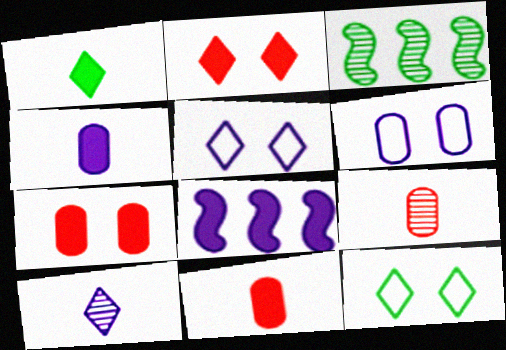[[1, 7, 8], 
[3, 5, 11], 
[6, 8, 10], 
[8, 9, 12]]